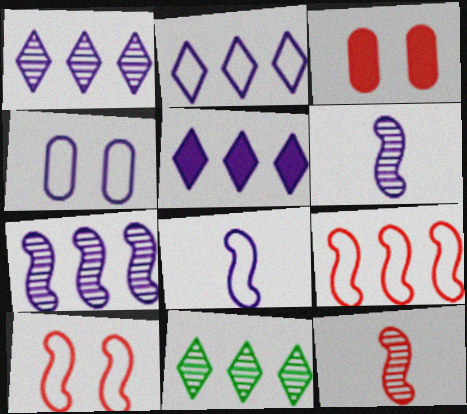[[1, 2, 5], 
[2, 4, 8], 
[3, 8, 11], 
[4, 5, 6]]